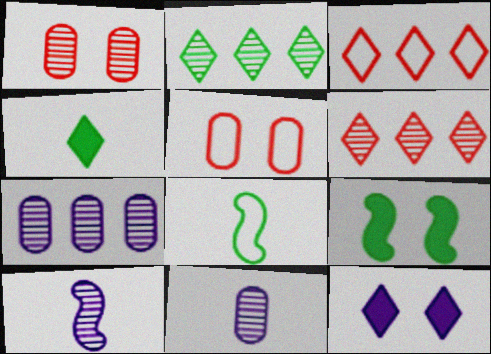[[1, 2, 10], 
[3, 9, 11]]